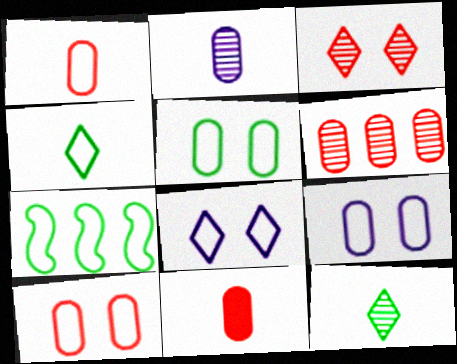[[1, 7, 8], 
[4, 5, 7], 
[5, 9, 10], 
[6, 10, 11]]